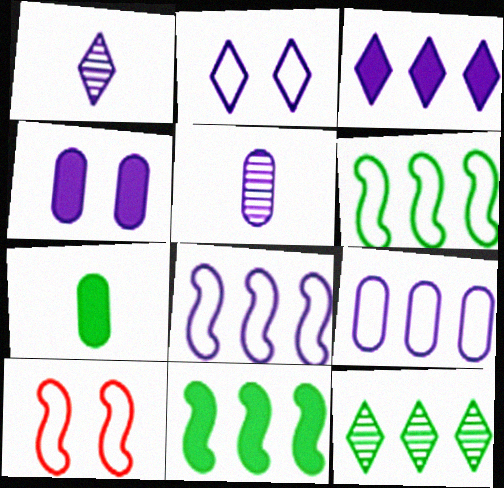[[1, 2, 3], 
[1, 4, 8], 
[4, 5, 9]]